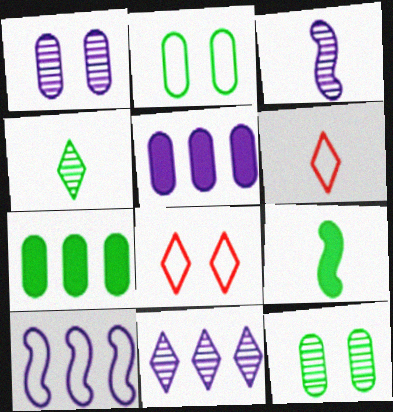[[1, 3, 11], 
[2, 6, 10], 
[3, 7, 8], 
[5, 10, 11]]